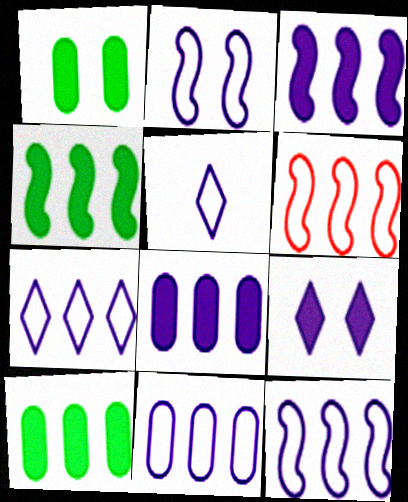[[2, 5, 11], 
[7, 11, 12]]